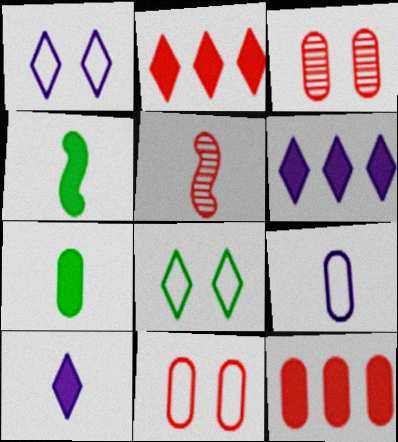[[2, 5, 11]]